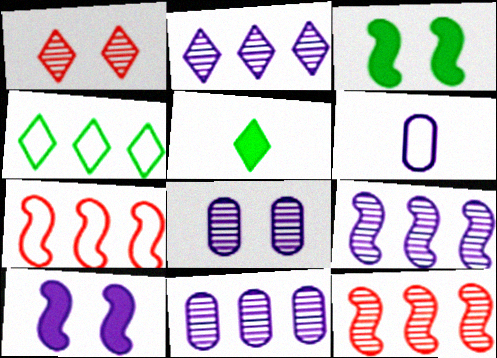[[2, 6, 10], 
[2, 9, 11], 
[5, 7, 8]]